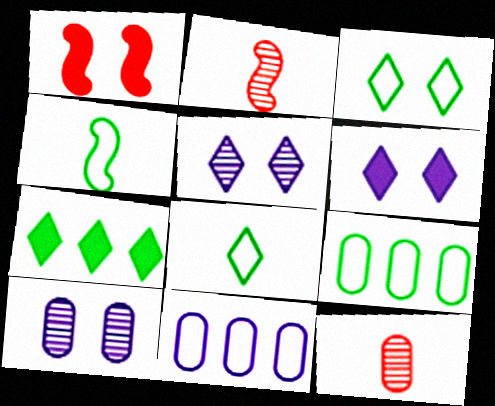[[1, 3, 10], 
[2, 6, 9], 
[3, 4, 9]]